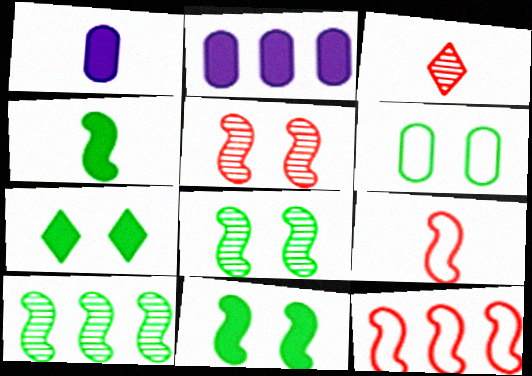[[6, 7, 8]]